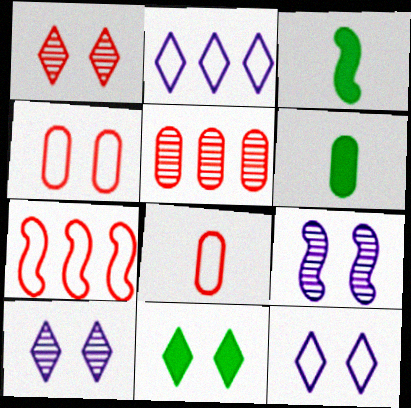[[1, 11, 12], 
[3, 5, 12], 
[3, 7, 9], 
[4, 9, 11], 
[6, 7, 10]]